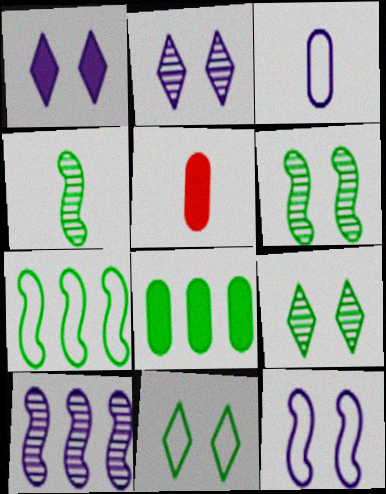[[1, 3, 10], 
[2, 5, 7], 
[4, 8, 11], 
[5, 10, 11]]